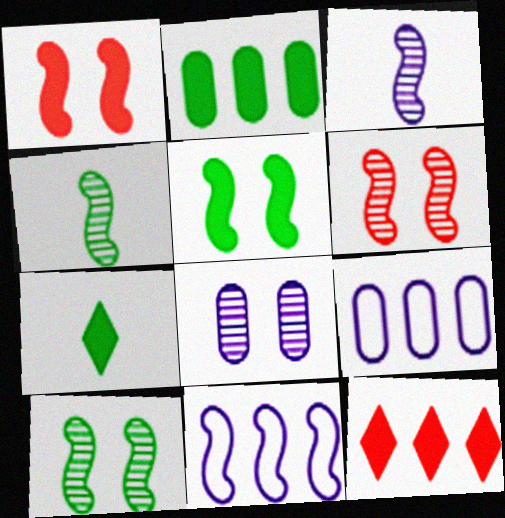[[1, 4, 11], 
[2, 5, 7], 
[6, 7, 9]]